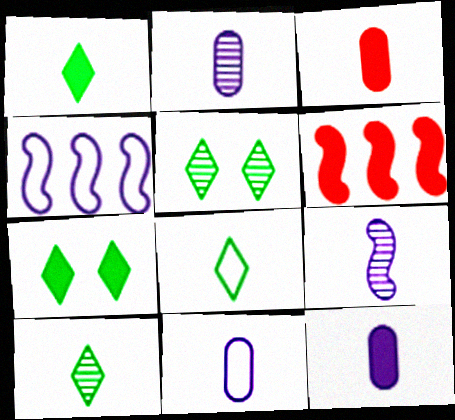[[1, 8, 10], 
[2, 11, 12], 
[3, 4, 5], 
[3, 8, 9], 
[5, 6, 11], 
[6, 7, 12]]